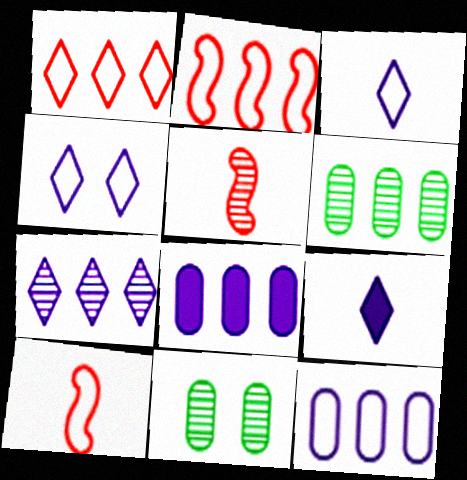[[2, 9, 11], 
[4, 7, 9], 
[5, 7, 11]]